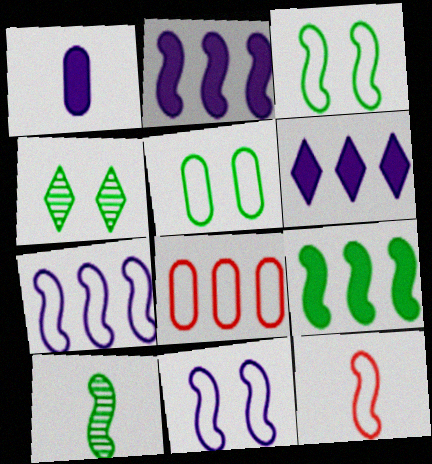[[3, 7, 12], 
[3, 9, 10]]